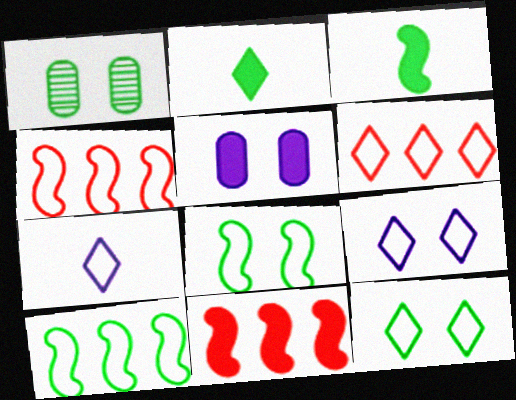[[1, 2, 10], 
[1, 7, 11], 
[2, 5, 11], 
[6, 7, 12]]